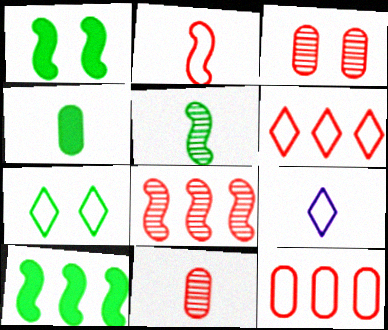[[3, 9, 10], 
[6, 7, 9]]